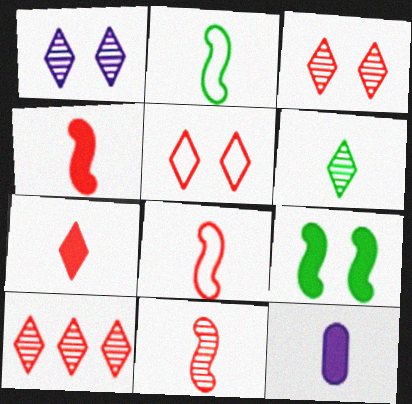[[1, 6, 10], 
[4, 8, 11], 
[5, 7, 10], 
[6, 8, 12]]